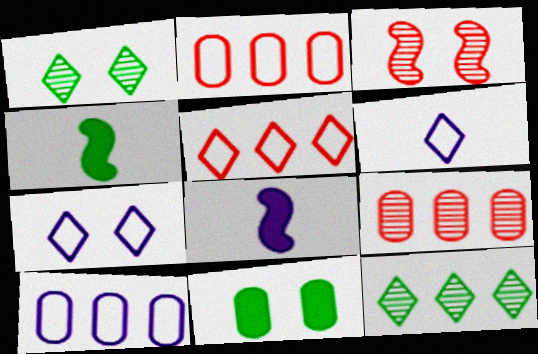[[1, 2, 8], 
[3, 7, 11], 
[4, 7, 9]]